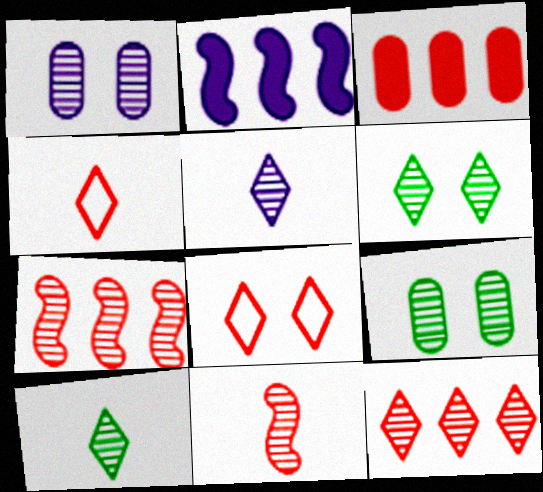[[1, 7, 10], 
[2, 4, 9], 
[3, 8, 11], 
[5, 6, 12], 
[5, 7, 9]]